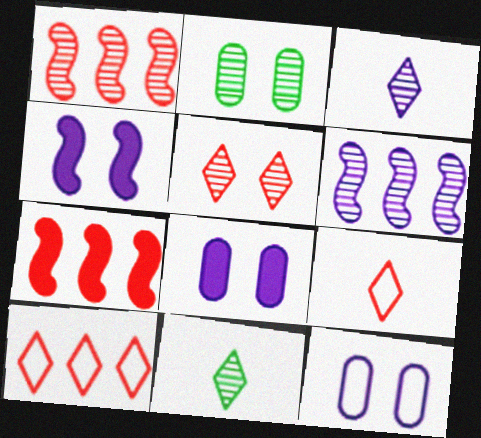[[1, 2, 3], 
[7, 11, 12]]